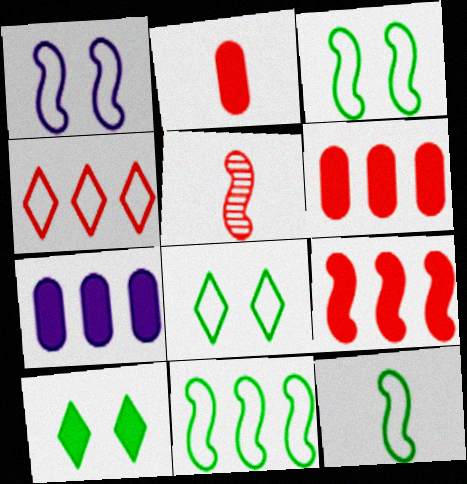[[3, 11, 12], 
[5, 7, 8]]